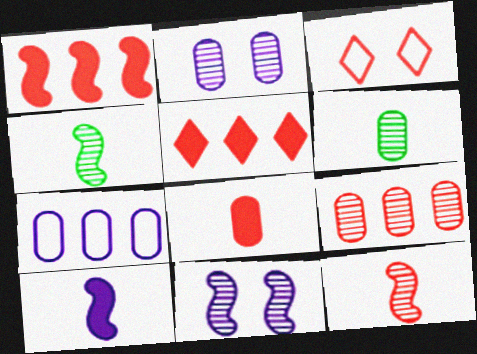[[2, 6, 9]]